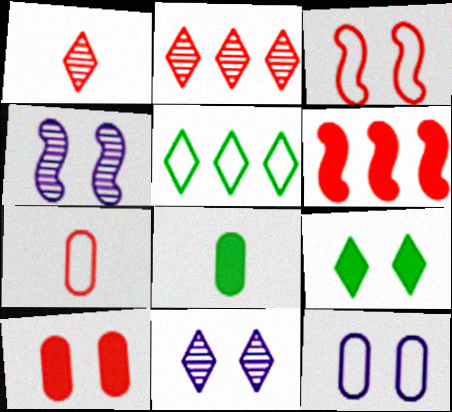[]